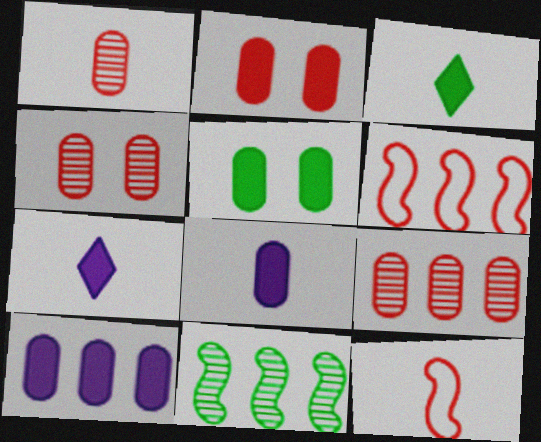[[1, 4, 9]]